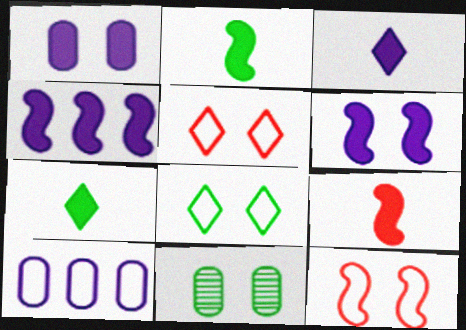[[1, 3, 4], 
[5, 6, 11]]